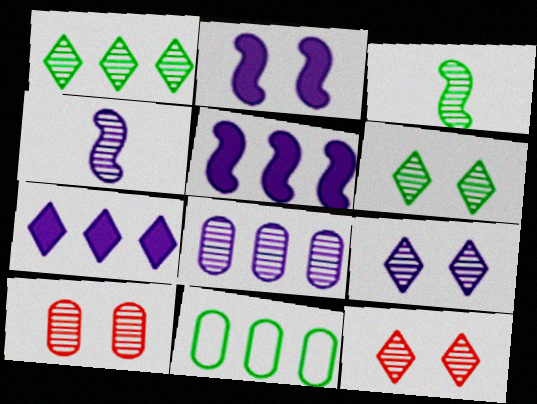[[1, 4, 10], 
[3, 8, 12], 
[4, 8, 9], 
[6, 9, 12]]